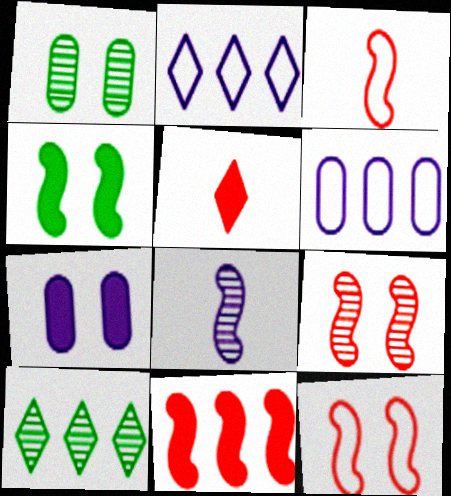[[2, 7, 8], 
[3, 7, 10], 
[3, 9, 11], 
[6, 10, 11]]